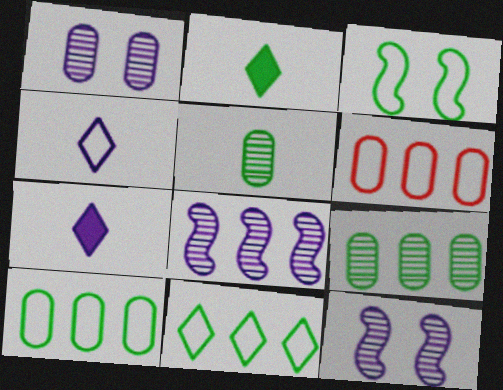[[2, 3, 9], 
[2, 6, 12], 
[3, 4, 6]]